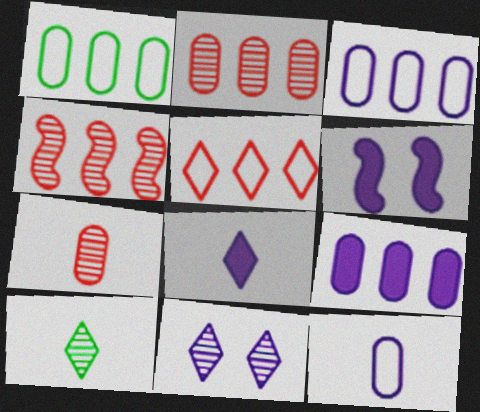[[1, 2, 9], 
[6, 8, 9]]